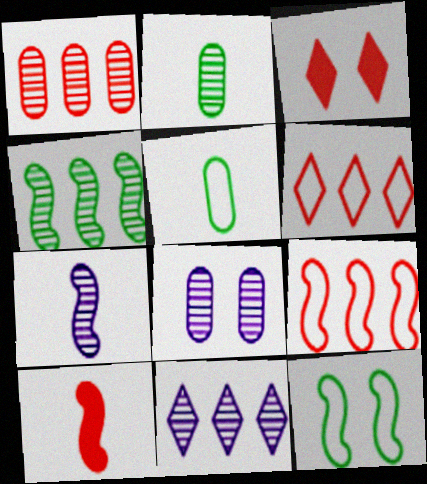[[1, 2, 8], 
[1, 4, 11], 
[3, 8, 12], 
[7, 8, 11]]